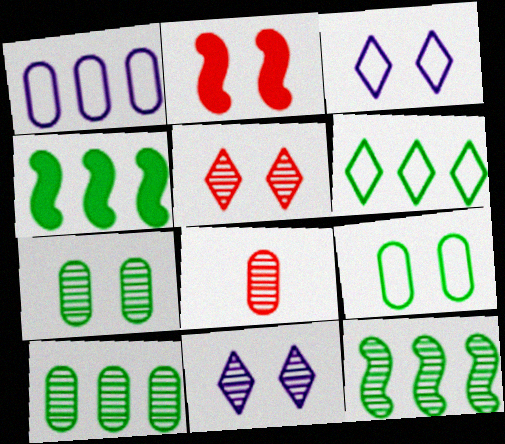[[2, 3, 7], 
[2, 9, 11], 
[3, 4, 8], 
[4, 6, 10], 
[8, 11, 12]]